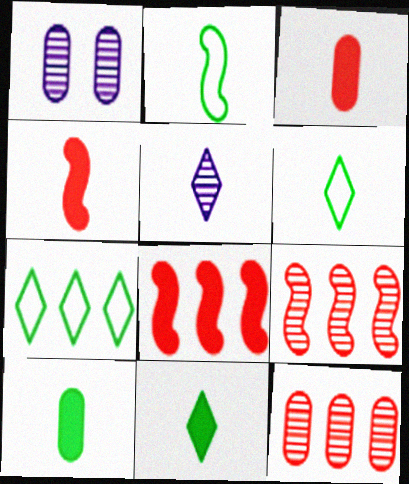[[1, 4, 7], 
[1, 6, 8], 
[2, 3, 5]]